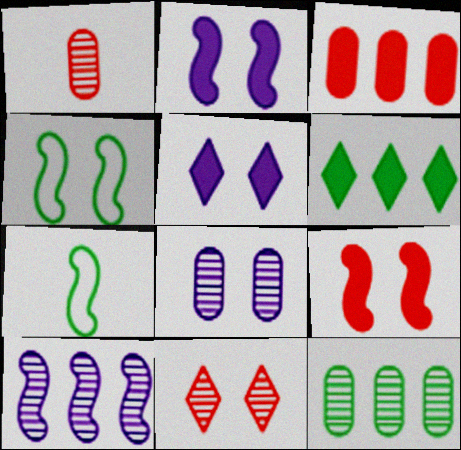[[1, 8, 12], 
[7, 9, 10]]